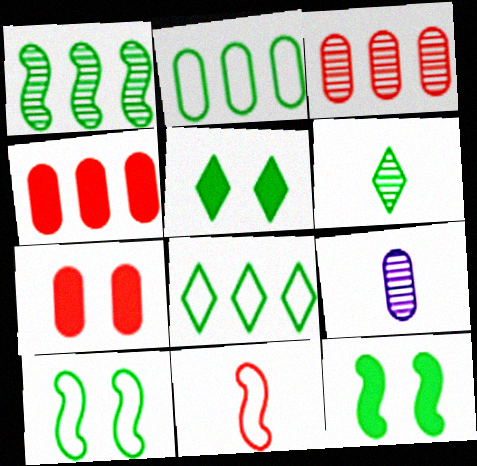[[2, 6, 12], 
[2, 7, 9], 
[5, 6, 8]]